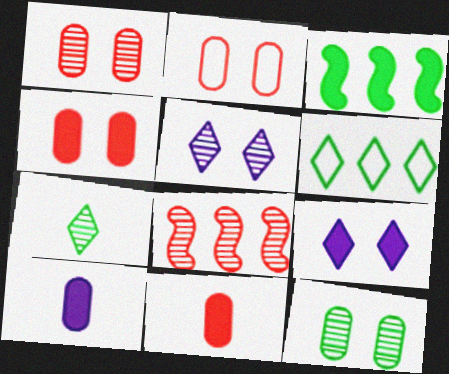[[1, 2, 4], 
[3, 9, 11]]